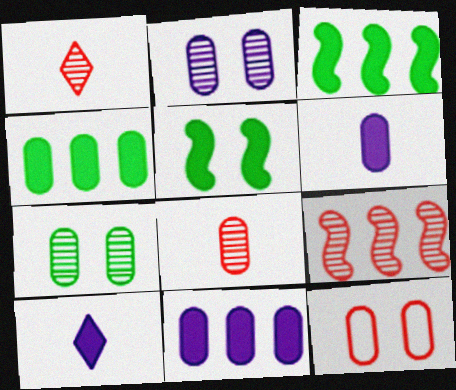[]